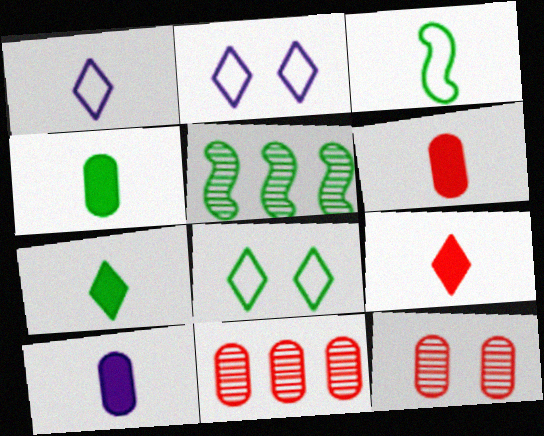[[2, 5, 6], 
[4, 5, 8], 
[4, 6, 10]]